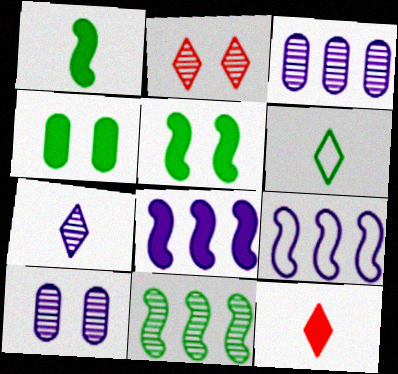[[4, 6, 11], 
[4, 8, 12], 
[6, 7, 12]]